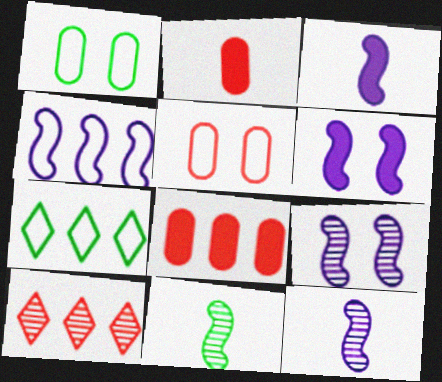[[1, 3, 10], 
[2, 7, 9], 
[3, 4, 9], 
[4, 6, 12]]